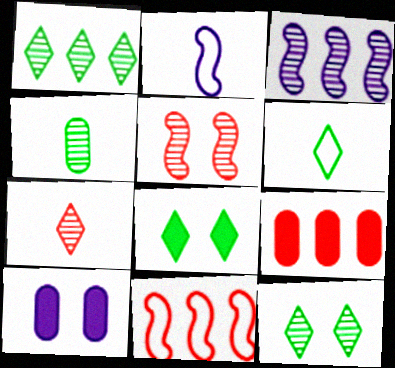[[1, 6, 8], 
[2, 9, 12]]